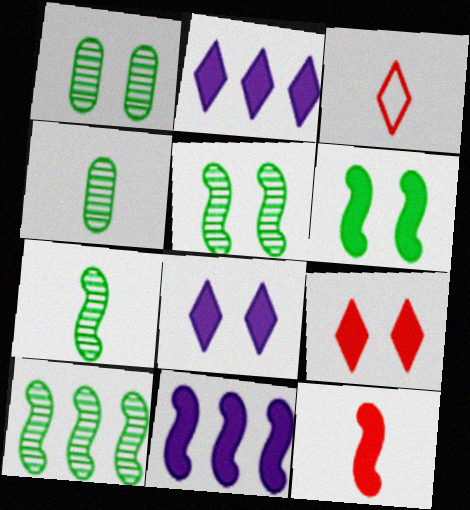[[1, 3, 11], 
[5, 7, 10], 
[6, 11, 12]]